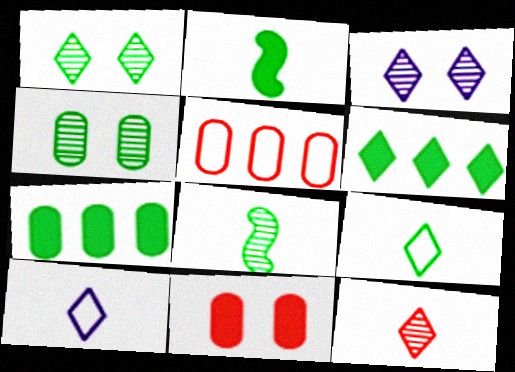[[1, 6, 9], 
[2, 3, 5]]